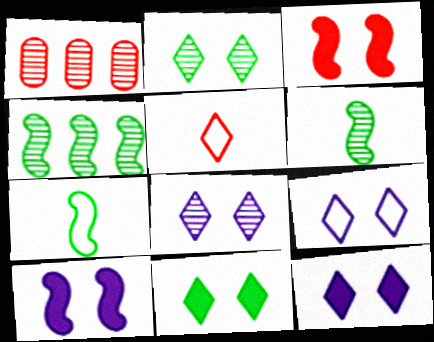[[1, 3, 5], 
[1, 6, 8], 
[1, 7, 12], 
[8, 9, 12]]